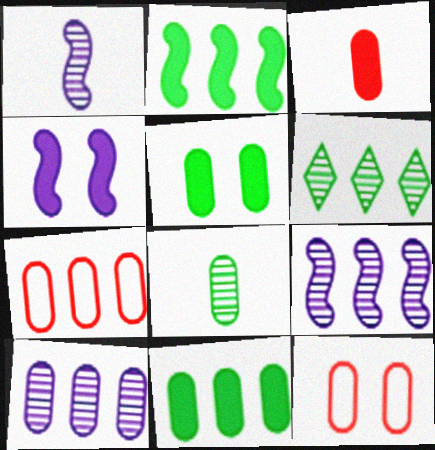[[7, 10, 11]]